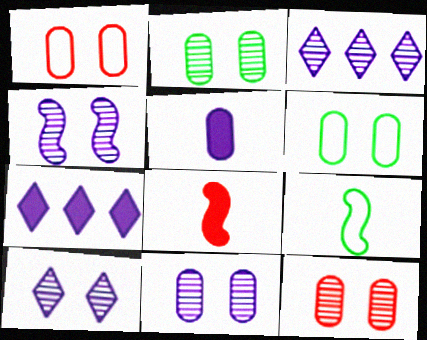[[2, 11, 12], 
[3, 6, 8], 
[4, 10, 11], 
[7, 9, 12]]